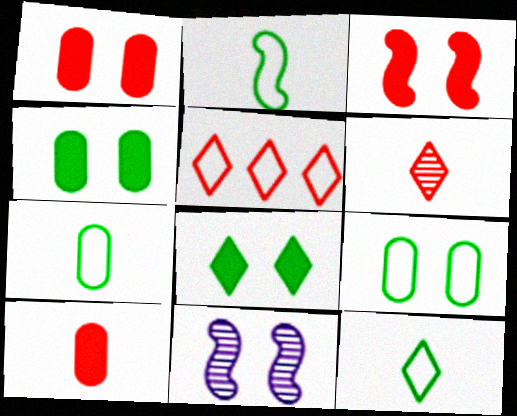[[2, 7, 12]]